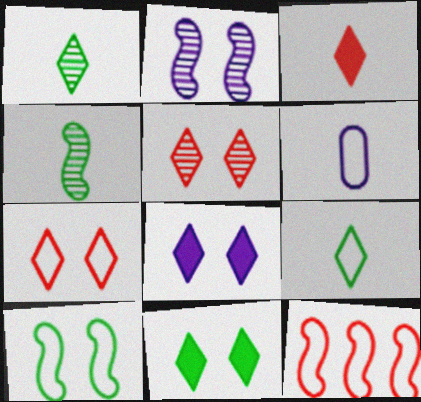[[3, 4, 6]]